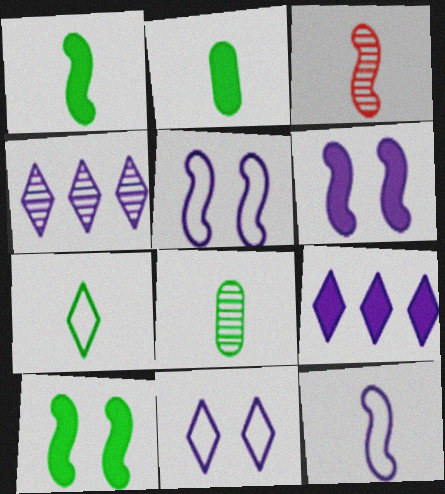[[1, 3, 12], 
[1, 7, 8]]